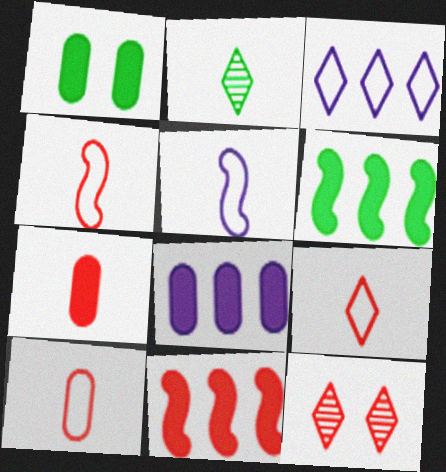[[1, 7, 8], 
[2, 5, 7], 
[4, 9, 10], 
[10, 11, 12]]